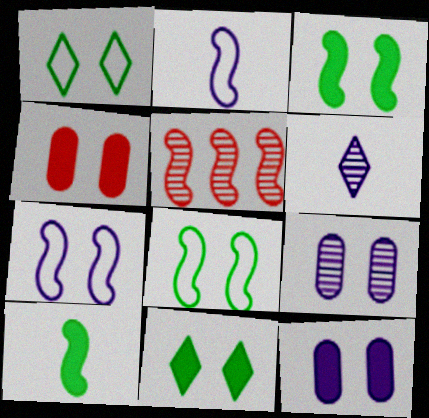[[2, 3, 5], 
[5, 7, 10]]